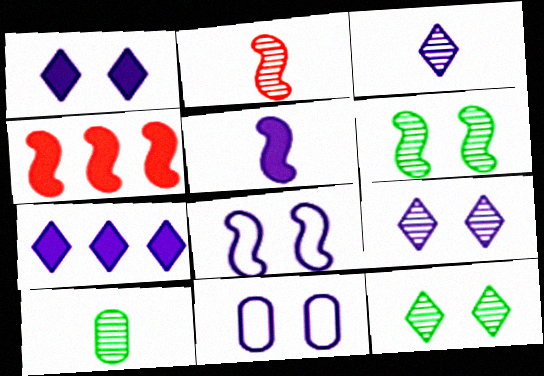[[2, 3, 10]]